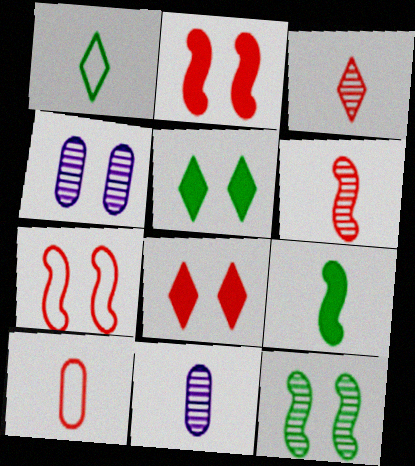[[4, 5, 7]]